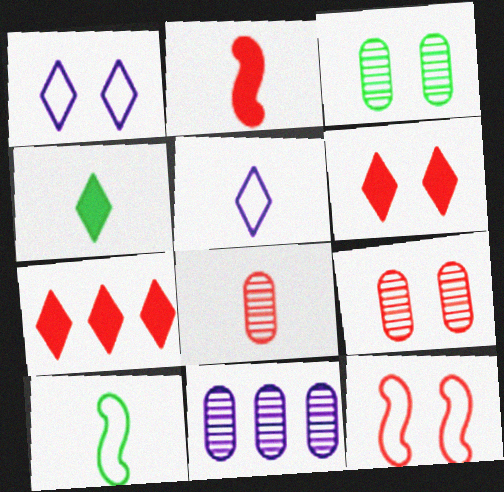[[3, 8, 11], 
[4, 11, 12], 
[6, 9, 12], 
[6, 10, 11], 
[7, 8, 12]]